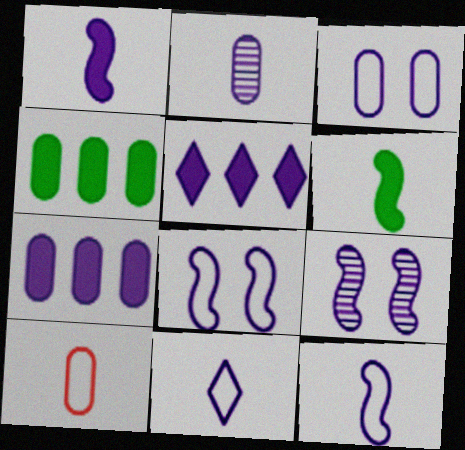[[1, 2, 11], 
[2, 3, 7], 
[2, 5, 8], 
[7, 9, 11]]